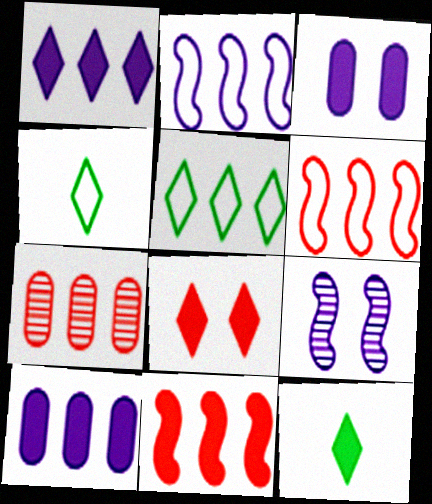[[1, 8, 12], 
[3, 11, 12]]